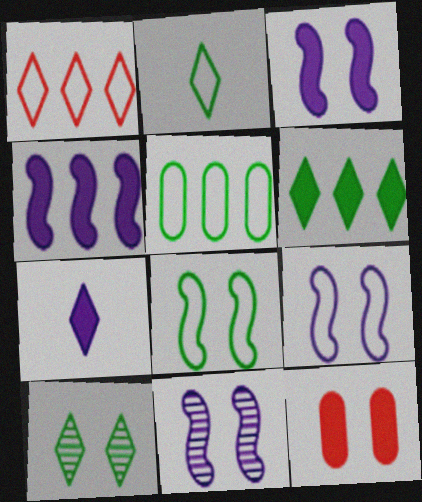[[1, 7, 10], 
[2, 5, 8], 
[2, 6, 10], 
[3, 9, 11], 
[9, 10, 12]]